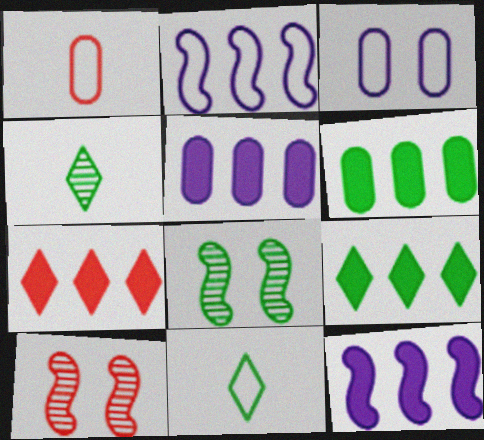[[1, 7, 10], 
[5, 10, 11], 
[6, 7, 12], 
[6, 8, 11]]